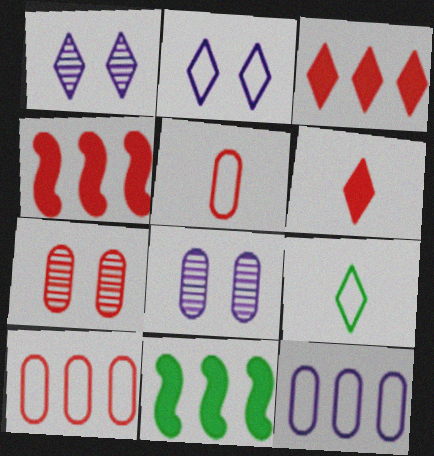[[1, 3, 9], 
[1, 5, 11], 
[4, 8, 9]]